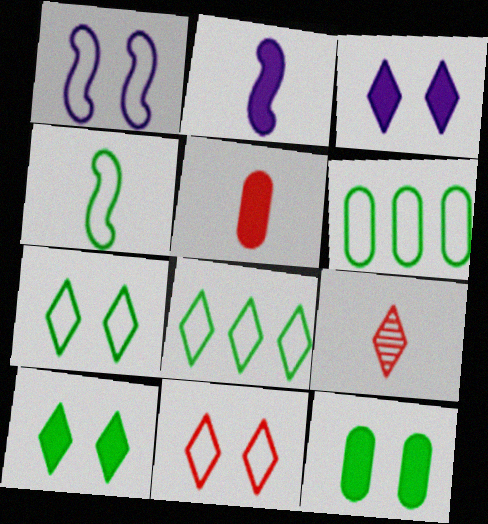[[3, 8, 9], 
[4, 6, 7]]